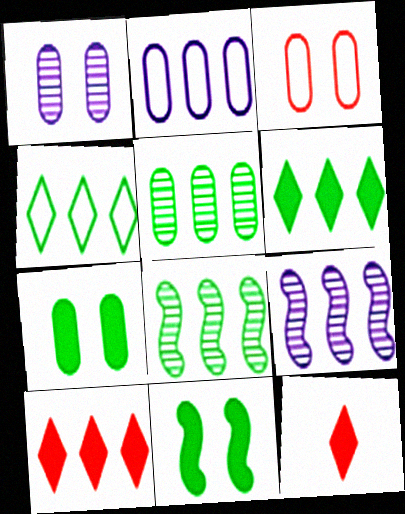[[1, 3, 7], 
[2, 8, 10]]